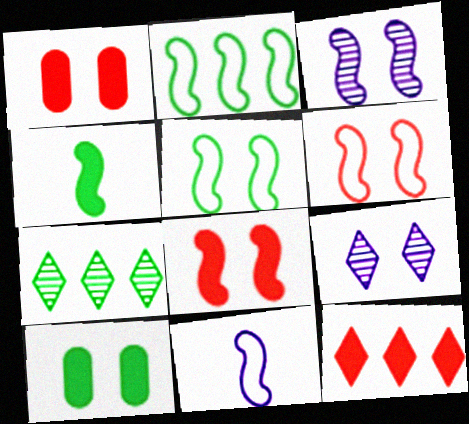[[1, 5, 9], 
[1, 7, 11], 
[2, 6, 11], 
[3, 5, 8], 
[6, 9, 10]]